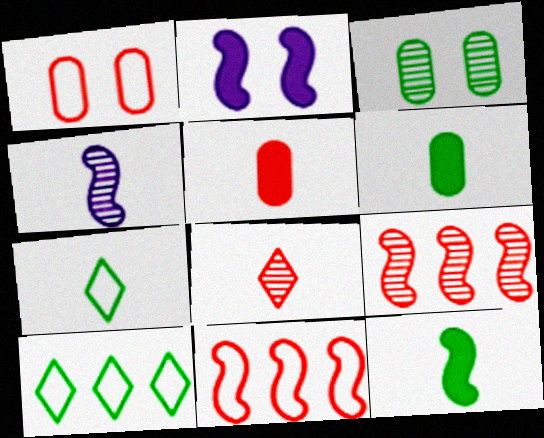[[3, 10, 12], 
[4, 5, 7]]